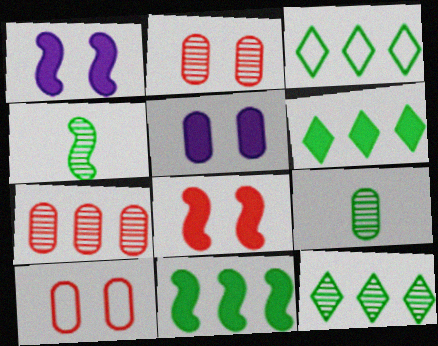[[3, 6, 12]]